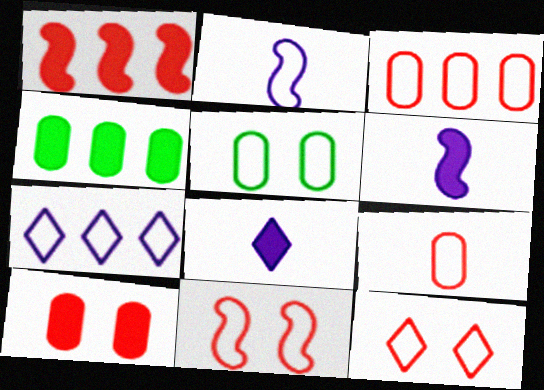[]